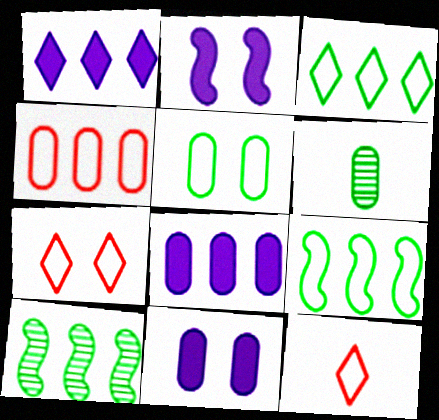[[1, 4, 10], 
[4, 6, 11], 
[10, 11, 12]]